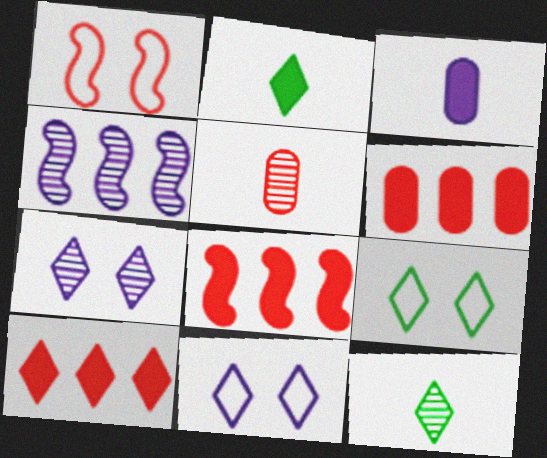[[1, 5, 10], 
[3, 4, 11], 
[6, 8, 10], 
[10, 11, 12]]